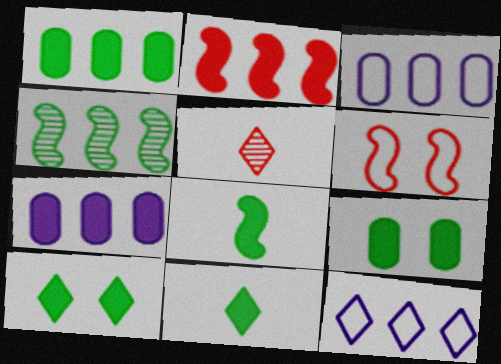[[1, 8, 10], 
[5, 10, 12]]